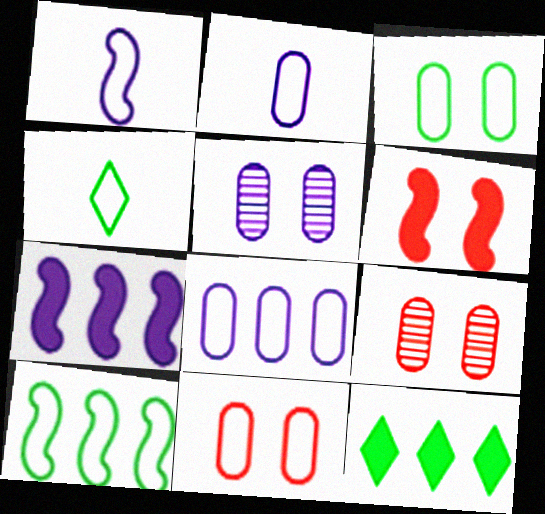[[1, 9, 12], 
[3, 4, 10], 
[4, 7, 9]]